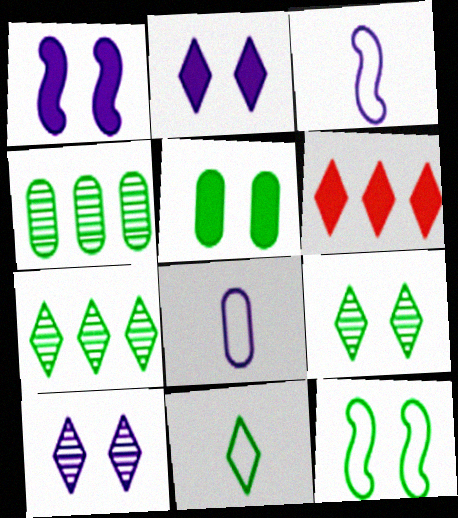[[5, 9, 12], 
[6, 10, 11]]